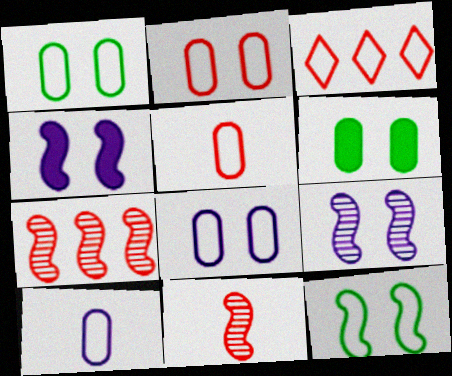[[1, 2, 8], 
[3, 10, 12]]